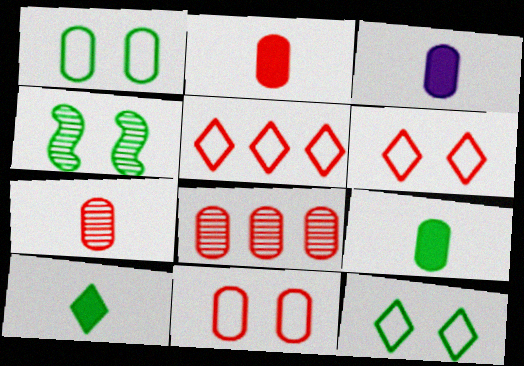[[1, 3, 8], 
[2, 3, 9], 
[2, 8, 11], 
[3, 4, 5]]